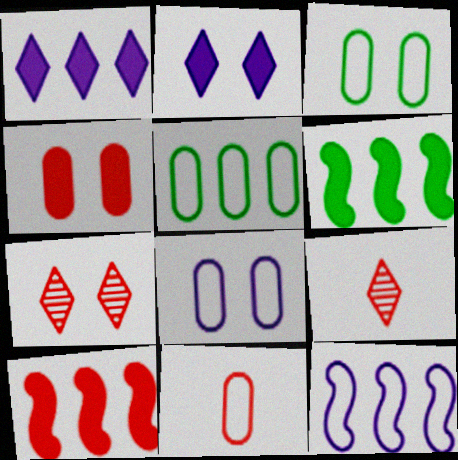[[5, 8, 11], 
[6, 8, 9], 
[7, 10, 11]]